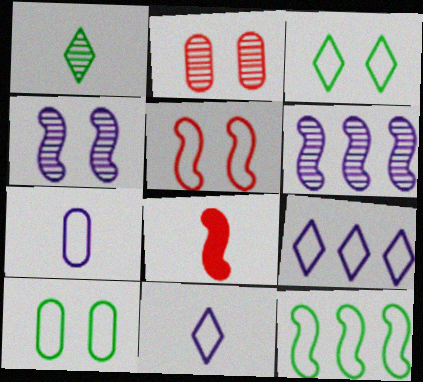[[1, 2, 6], 
[1, 7, 8], 
[4, 8, 12]]